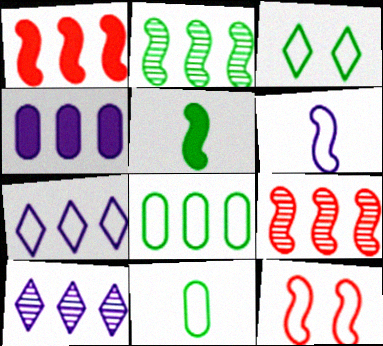[[1, 8, 10], 
[7, 11, 12]]